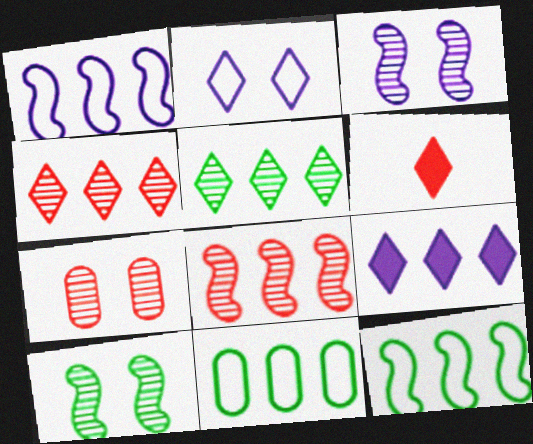[[2, 5, 6], 
[3, 6, 11], 
[8, 9, 11]]